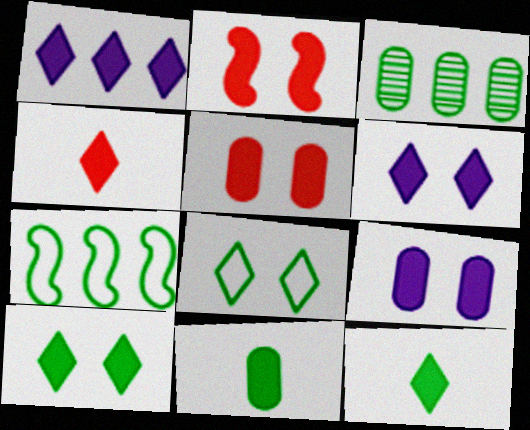[[1, 2, 11], 
[1, 4, 10], 
[2, 9, 10]]